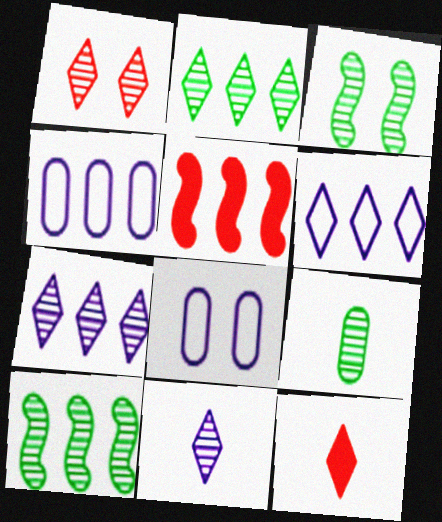[[1, 2, 11], 
[2, 3, 9], 
[2, 4, 5], 
[3, 4, 12], 
[8, 10, 12]]